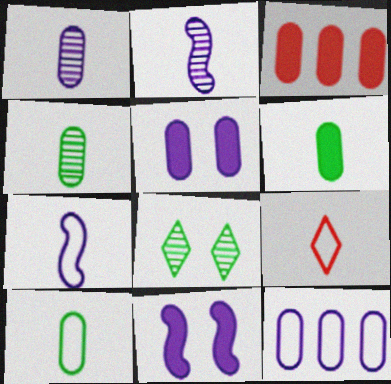[[1, 5, 12], 
[2, 6, 9], 
[3, 5, 6], 
[3, 7, 8], 
[4, 6, 10], 
[7, 9, 10]]